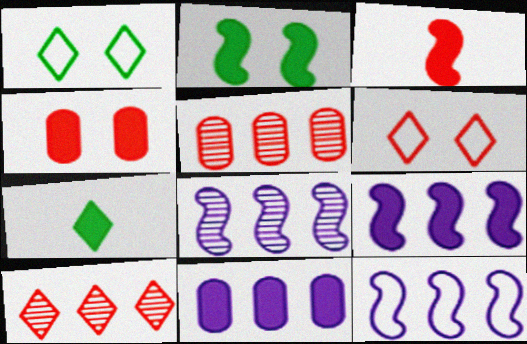[[2, 3, 9], 
[3, 5, 6], 
[4, 7, 9], 
[8, 9, 12]]